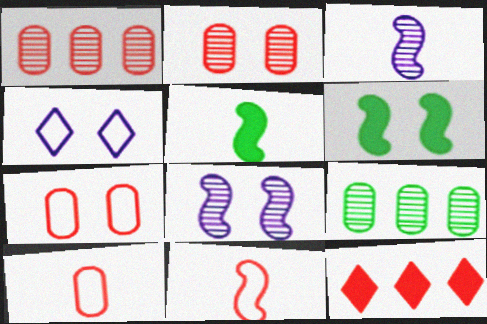[[1, 4, 5], 
[2, 4, 6], 
[2, 11, 12], 
[3, 5, 11]]